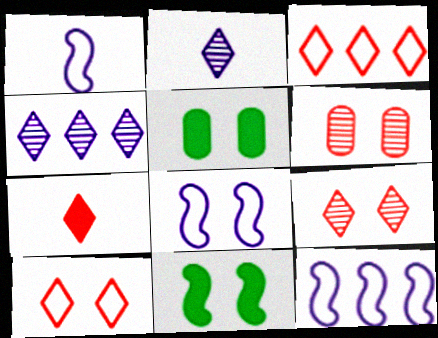[[1, 8, 12], 
[3, 7, 9], 
[5, 8, 9]]